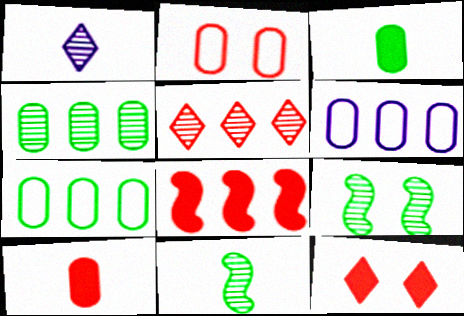[[6, 11, 12], 
[8, 10, 12]]